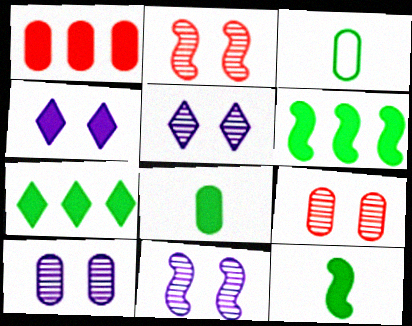[[1, 3, 10], 
[1, 4, 12], 
[5, 10, 11]]